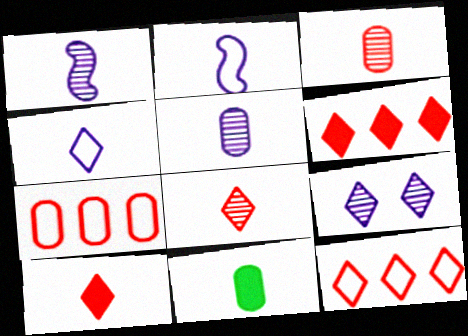[[2, 8, 11]]